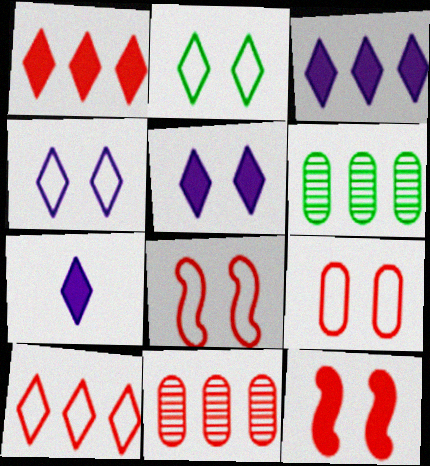[[3, 5, 7], 
[6, 7, 8]]